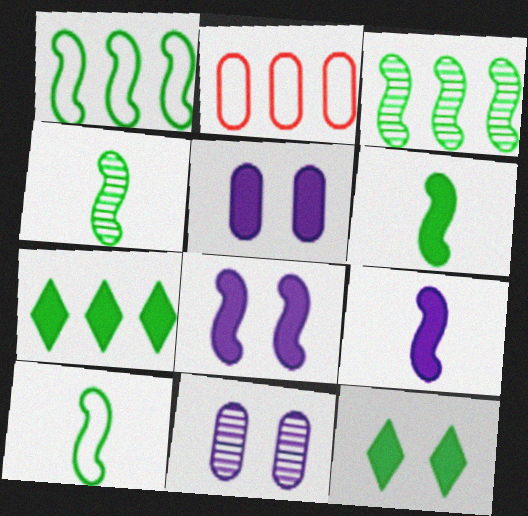[[4, 6, 10]]